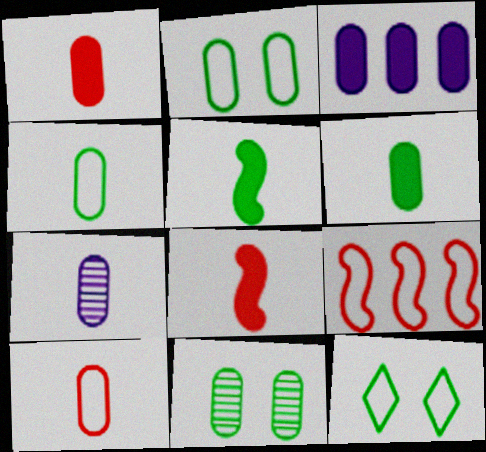[[1, 4, 7], 
[3, 10, 11], 
[6, 7, 10]]